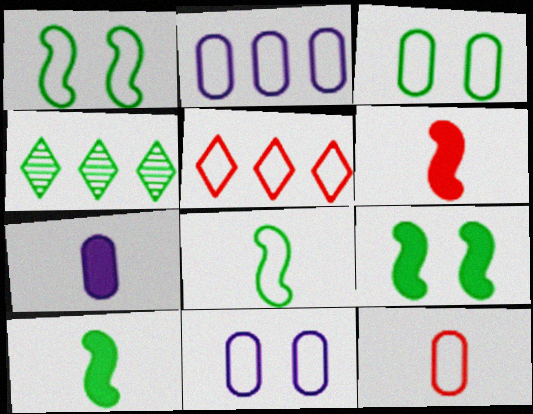[[2, 3, 12], 
[3, 4, 10], 
[4, 6, 11], 
[5, 8, 11]]